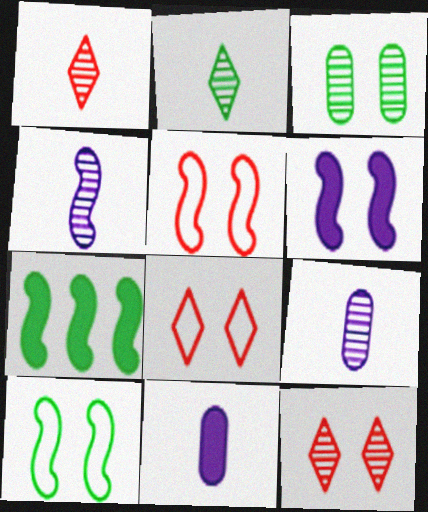[[3, 6, 8], 
[4, 5, 7], 
[7, 8, 9]]